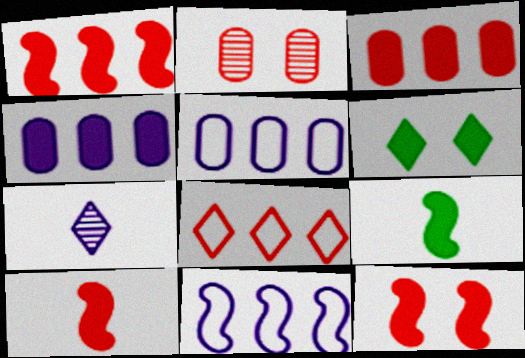[[1, 10, 12], 
[2, 8, 10], 
[4, 6, 10], 
[6, 7, 8]]